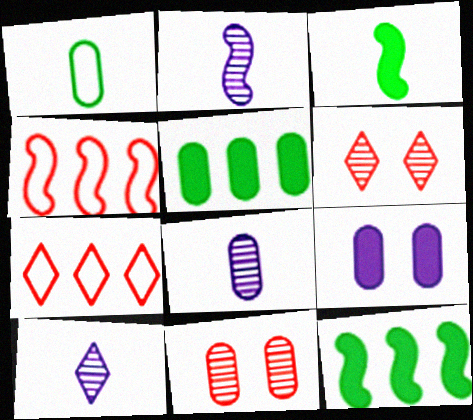[[2, 8, 10]]